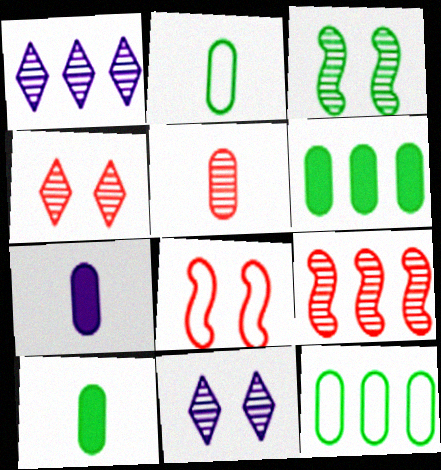[[1, 3, 5], 
[1, 8, 10], 
[2, 5, 7], 
[4, 5, 9]]